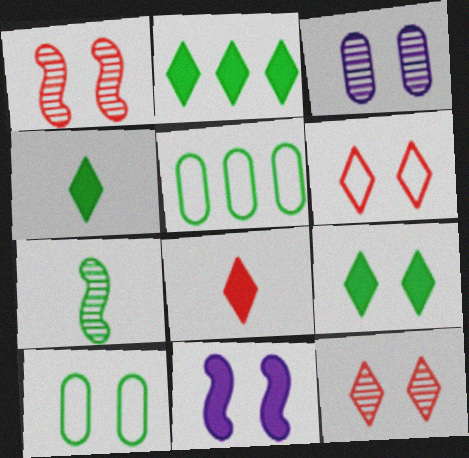[[2, 4, 9], 
[2, 7, 10], 
[5, 7, 9], 
[10, 11, 12]]